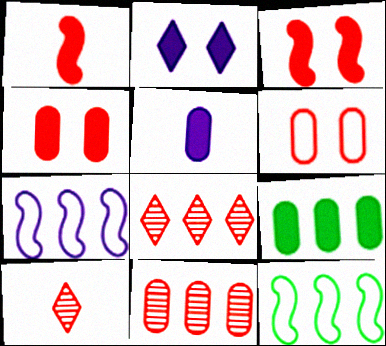[[1, 2, 9], 
[1, 6, 8], 
[4, 5, 9], 
[7, 8, 9]]